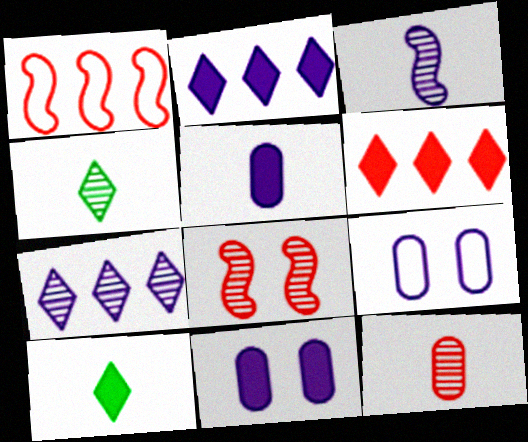[[1, 4, 11], 
[2, 3, 9], 
[3, 4, 12]]